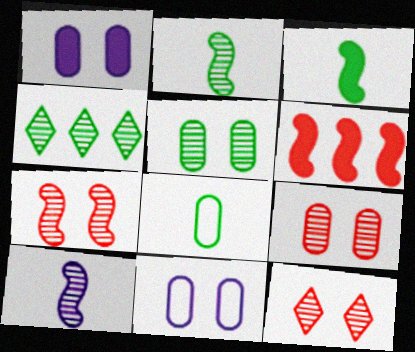[[2, 4, 5], 
[4, 9, 10], 
[7, 9, 12]]